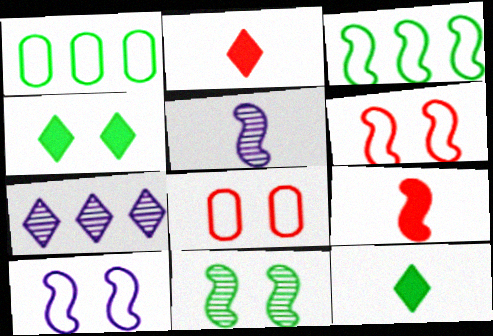[[1, 11, 12]]